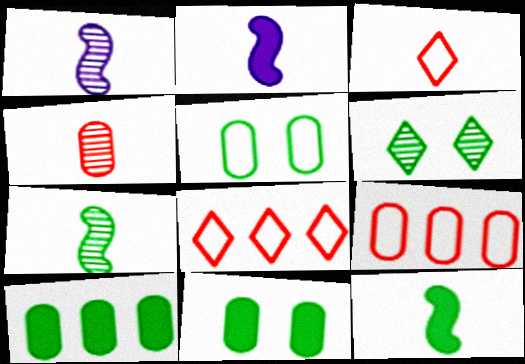[[1, 8, 11], 
[2, 6, 9]]